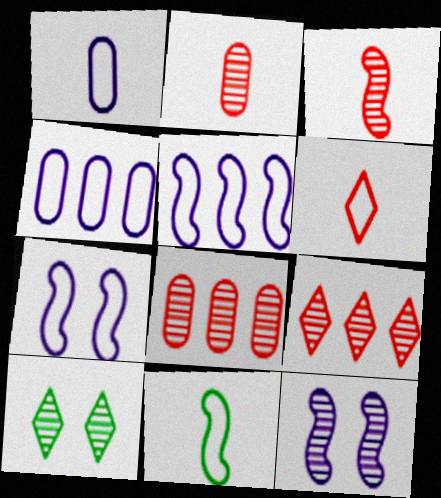[[1, 6, 11]]